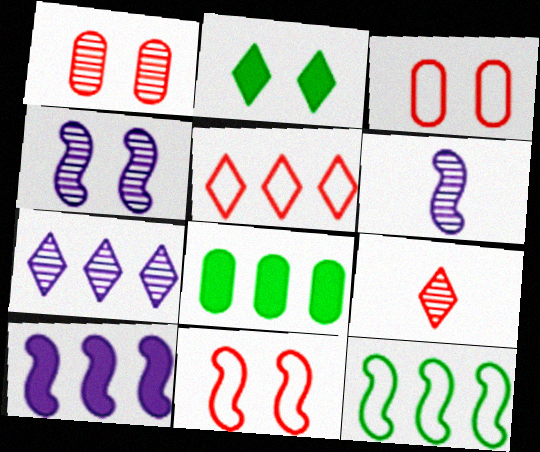[[2, 3, 4]]